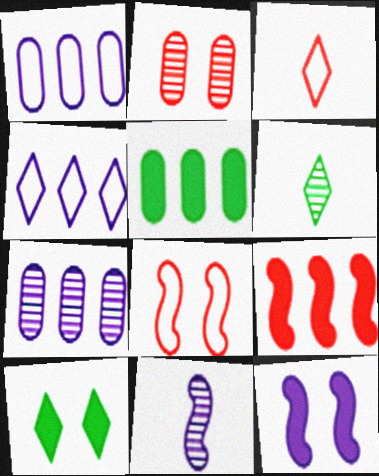[[2, 3, 9]]